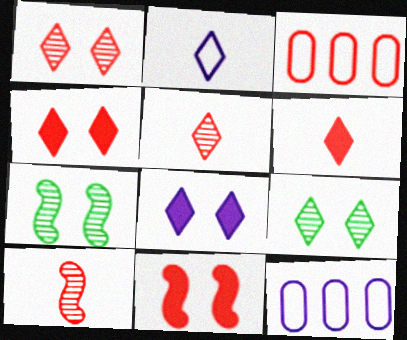[[3, 4, 10], 
[3, 5, 11], 
[6, 7, 12]]